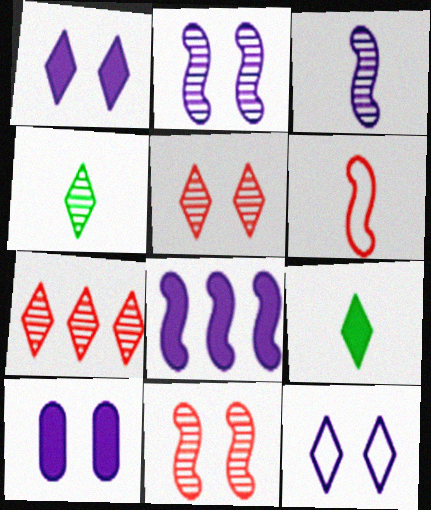[[2, 10, 12], 
[7, 9, 12]]